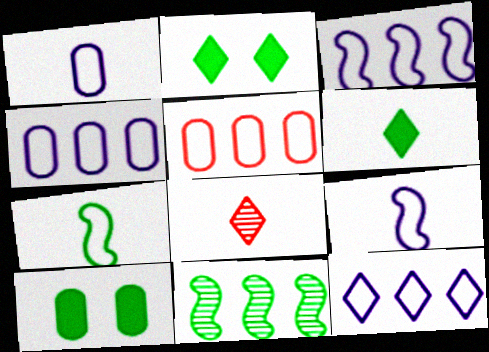[[2, 8, 12], 
[3, 4, 12], 
[3, 8, 10]]